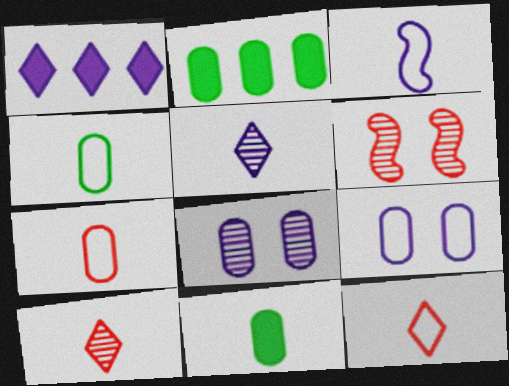[[1, 3, 8], 
[1, 4, 6], 
[2, 7, 8], 
[3, 4, 12], 
[3, 10, 11]]